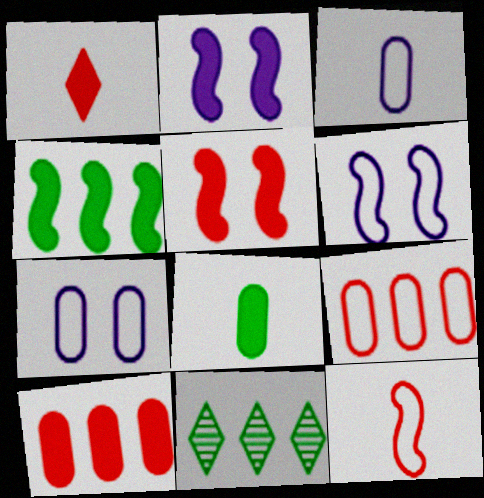[[1, 5, 10], 
[3, 5, 11]]